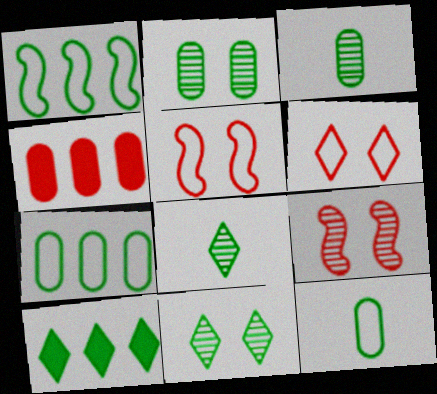[]